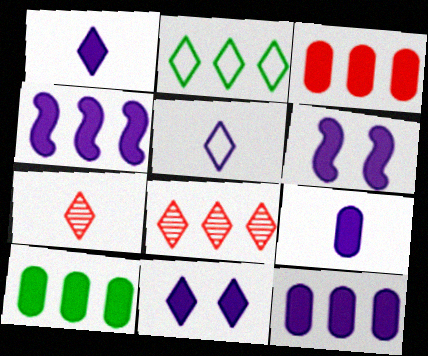[[1, 6, 12], 
[2, 7, 11], 
[3, 10, 12], 
[4, 9, 11]]